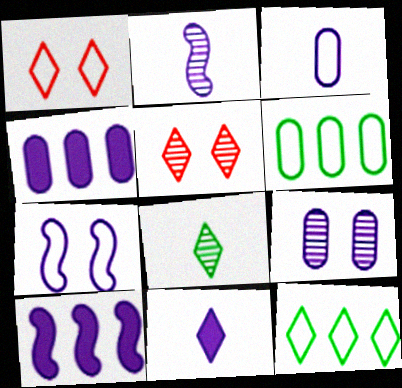[[2, 3, 11], 
[2, 7, 10], 
[3, 4, 9], 
[5, 11, 12]]